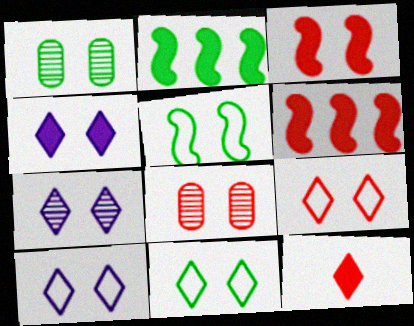[[1, 3, 10], 
[3, 8, 9], 
[4, 5, 8], 
[4, 7, 10], 
[9, 10, 11]]